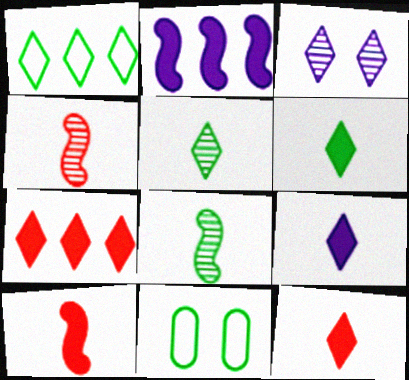[[1, 3, 12], 
[6, 9, 12]]